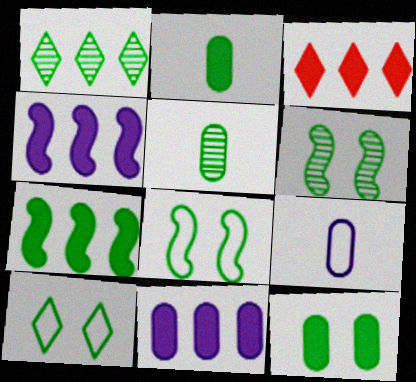[[1, 2, 8], 
[1, 5, 6], 
[3, 6, 9], 
[3, 7, 11], 
[5, 7, 10], 
[6, 10, 12]]